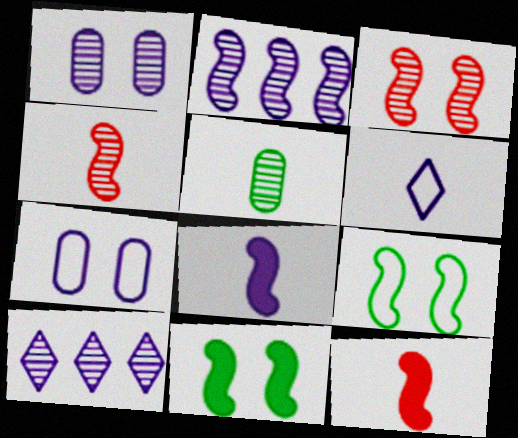[[2, 9, 12], 
[3, 5, 10], 
[5, 6, 12], 
[7, 8, 10]]